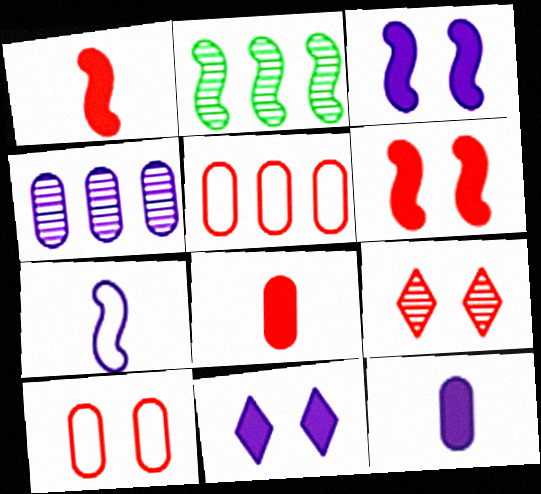[[1, 5, 9], 
[2, 6, 7], 
[4, 7, 11], 
[6, 9, 10]]